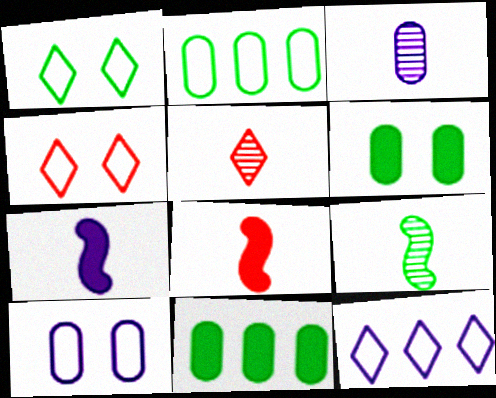[[1, 9, 11], 
[3, 5, 9]]